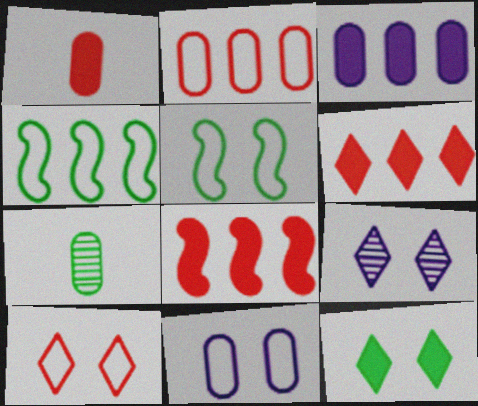[[1, 4, 9], 
[4, 7, 12], 
[5, 10, 11], 
[9, 10, 12]]